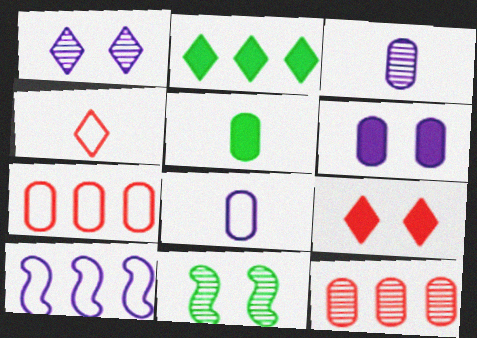[[1, 2, 4], 
[2, 10, 12]]